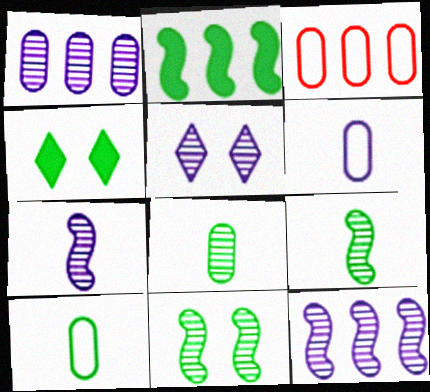[[1, 5, 7], 
[3, 4, 7]]